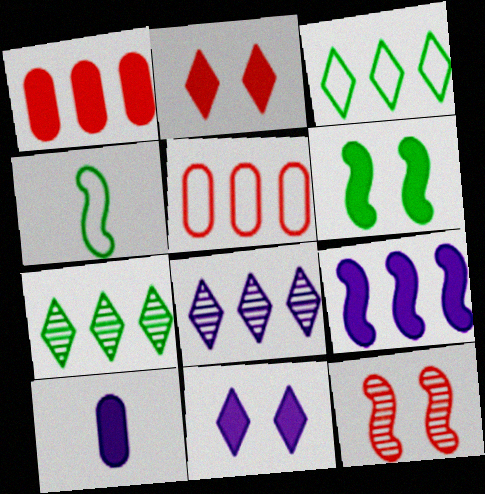[[3, 10, 12], 
[4, 9, 12], 
[5, 7, 9], 
[9, 10, 11]]